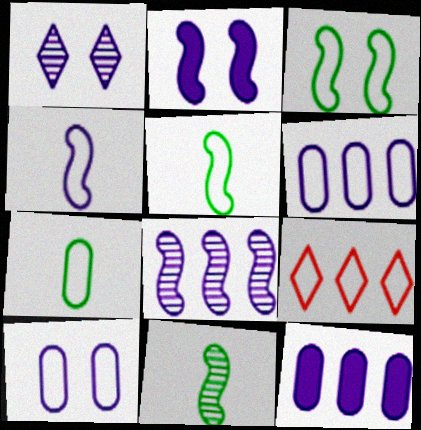[[1, 2, 10], 
[1, 4, 12], 
[2, 4, 8], 
[5, 9, 10]]